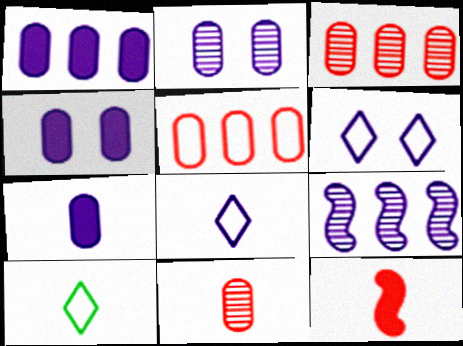[[1, 4, 7], 
[4, 8, 9], 
[6, 7, 9]]